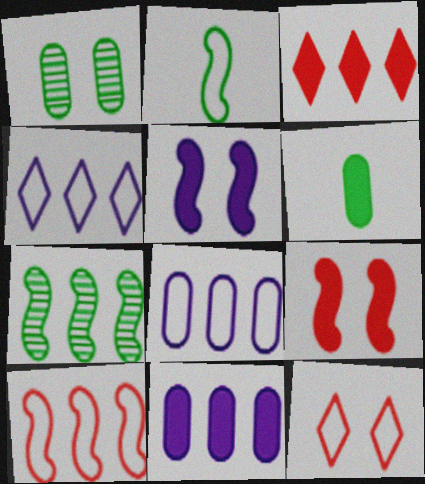[[1, 5, 12], 
[2, 8, 12], 
[3, 5, 6], 
[3, 7, 8]]